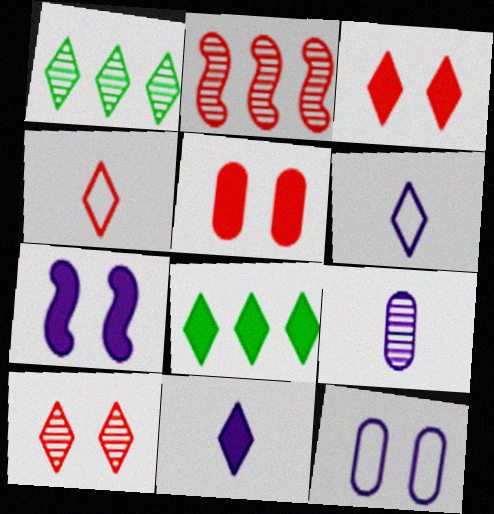[[1, 3, 6], 
[2, 4, 5], 
[3, 8, 11], 
[6, 8, 10]]